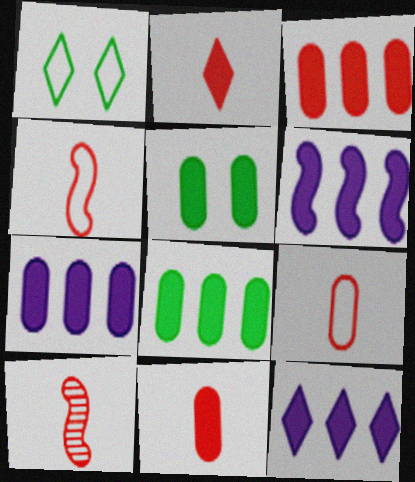[[1, 7, 10], 
[2, 5, 6], 
[2, 9, 10], 
[3, 7, 8], 
[5, 7, 11], 
[6, 7, 12]]